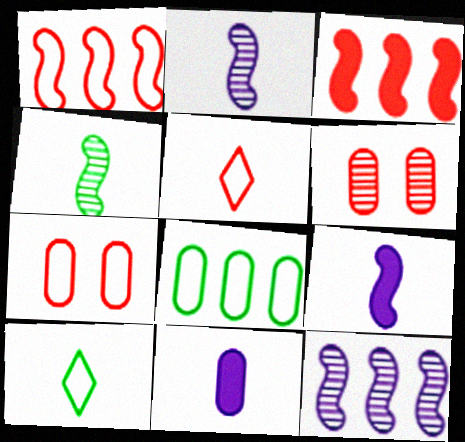[[1, 5, 7], 
[3, 5, 6], 
[4, 5, 11], 
[6, 8, 11]]